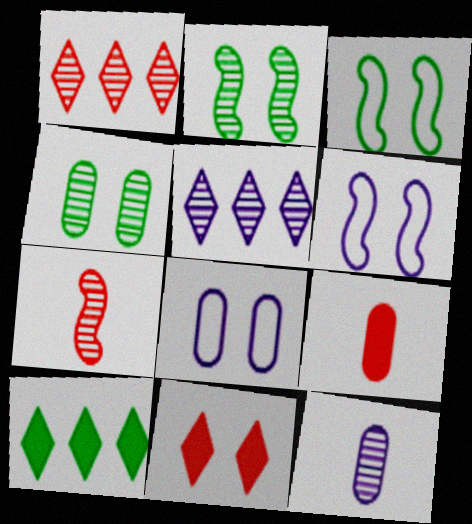[[1, 2, 12], 
[2, 8, 11], 
[3, 5, 9], 
[4, 5, 7], 
[4, 6, 11], 
[7, 8, 10]]